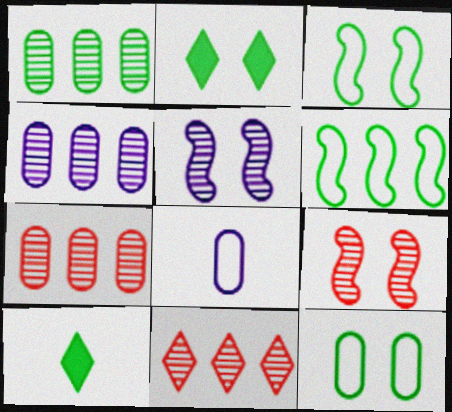[[1, 3, 10], 
[1, 4, 7]]